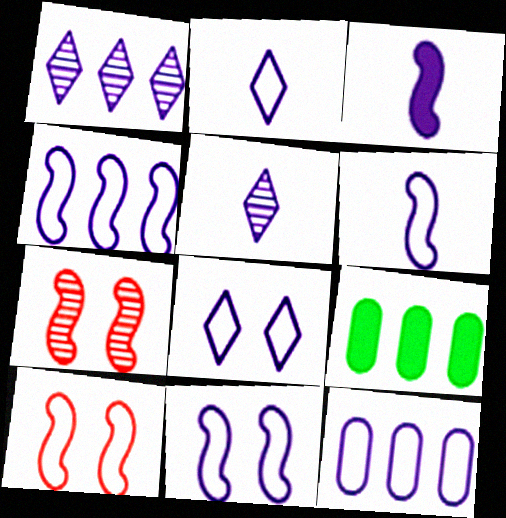[[2, 7, 9], 
[2, 11, 12], 
[4, 6, 11], 
[5, 9, 10], 
[6, 8, 12]]